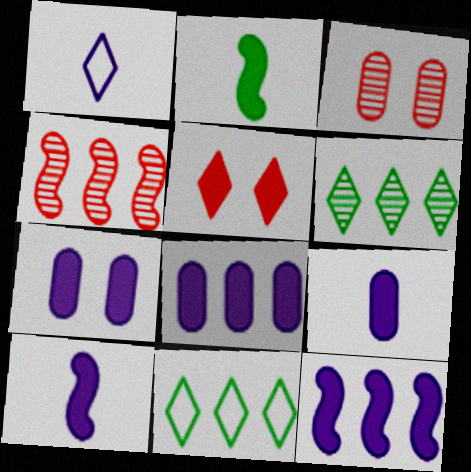[[1, 5, 6], 
[2, 5, 8], 
[3, 10, 11], 
[4, 8, 11], 
[7, 8, 9]]